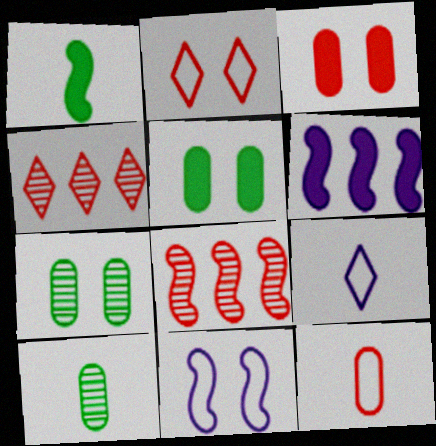[[1, 8, 11], 
[2, 6, 10], 
[5, 8, 9]]